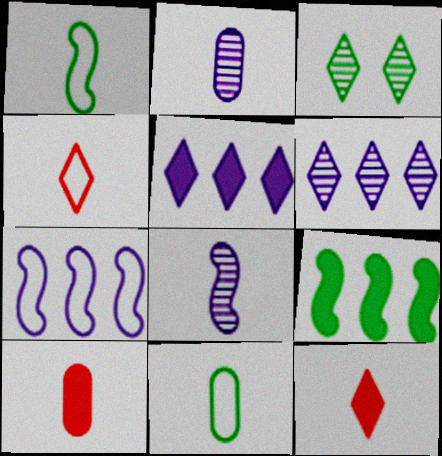[[1, 2, 12], 
[2, 10, 11], 
[3, 4, 5], 
[3, 7, 10], 
[3, 9, 11], 
[8, 11, 12]]